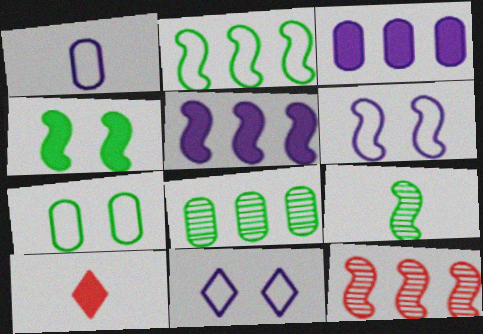[[1, 9, 10], 
[2, 4, 9], 
[2, 5, 12], 
[3, 4, 10], 
[6, 8, 10]]